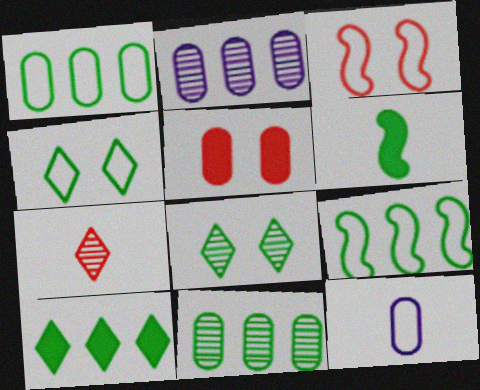[[1, 6, 8], 
[4, 6, 11], 
[5, 11, 12], 
[6, 7, 12], 
[9, 10, 11]]